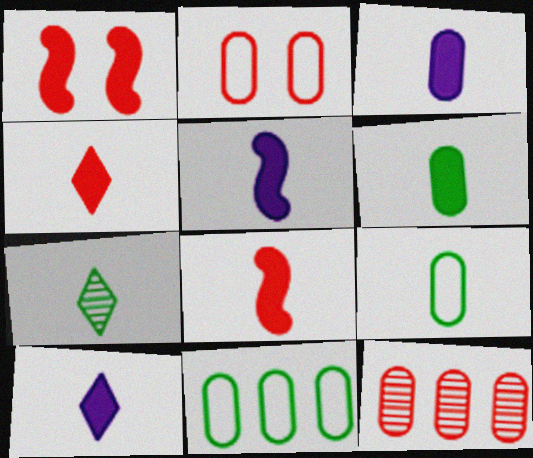[[3, 5, 10], 
[4, 5, 6], 
[6, 8, 10]]